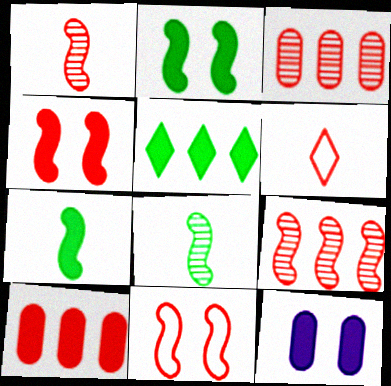[[3, 4, 6]]